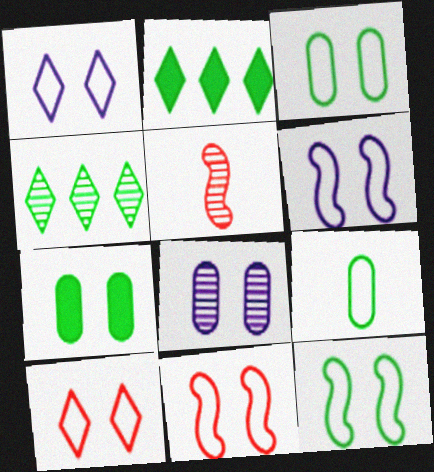[[1, 3, 11], 
[3, 6, 10], 
[4, 5, 8], 
[6, 11, 12]]